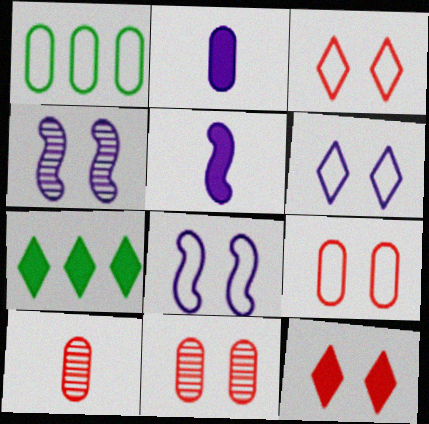[[1, 2, 11], 
[7, 8, 10]]